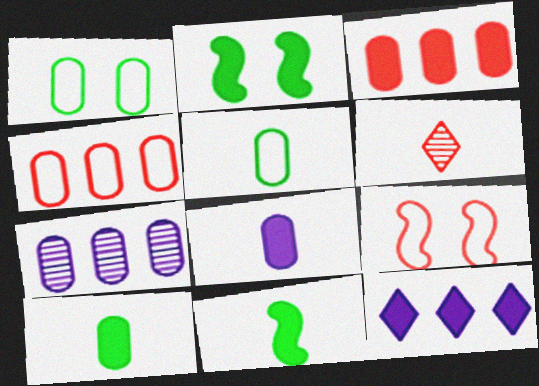[[3, 6, 9]]